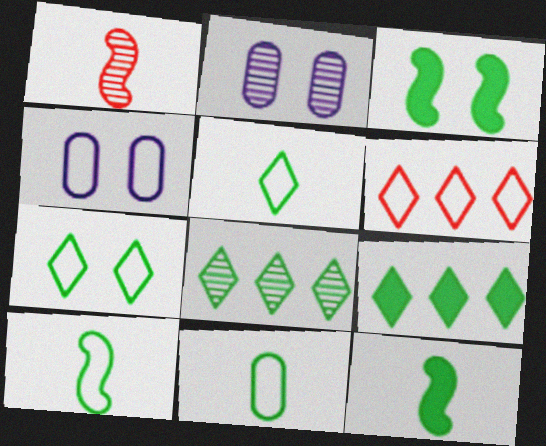[[1, 2, 8], 
[1, 4, 9], 
[2, 6, 12], 
[3, 8, 11], 
[4, 6, 10], 
[5, 10, 11]]